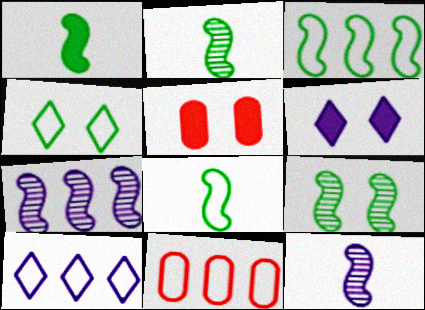[[1, 2, 8], 
[1, 3, 9], 
[2, 5, 10], 
[2, 6, 11], 
[3, 10, 11]]